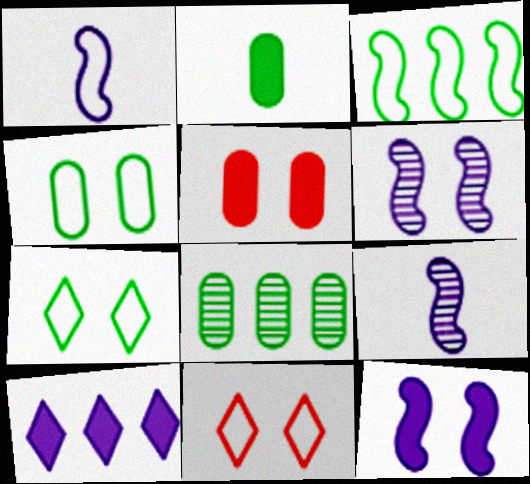[[2, 4, 8], 
[5, 6, 7]]